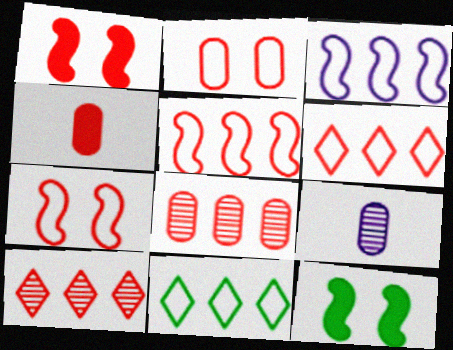[[1, 9, 11], 
[2, 4, 8], 
[4, 7, 10], 
[6, 9, 12]]